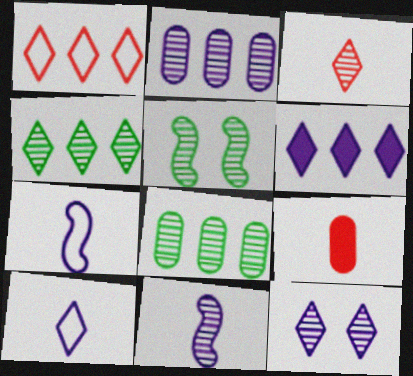[[1, 4, 6], 
[2, 3, 5], 
[2, 11, 12], 
[3, 4, 12], 
[6, 10, 12]]